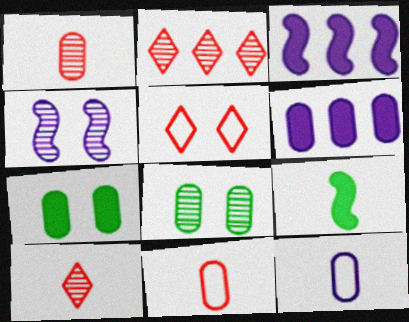[[4, 5, 7], 
[6, 8, 11], 
[9, 10, 12]]